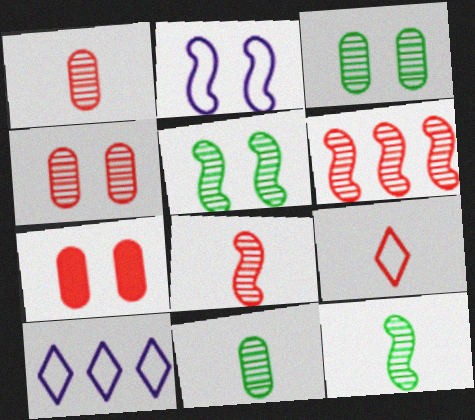[[6, 7, 9], 
[7, 10, 12]]